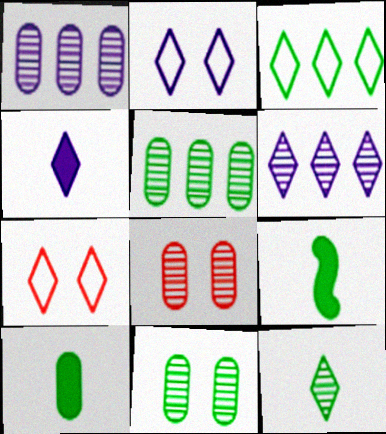[[1, 7, 9], 
[2, 4, 6], 
[3, 9, 11]]